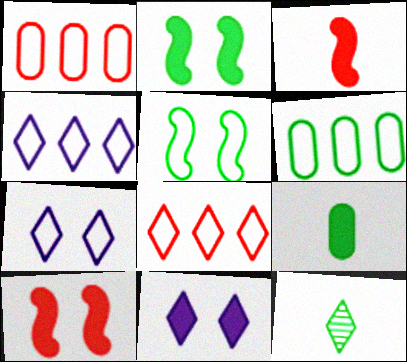[[2, 6, 12], 
[8, 11, 12]]